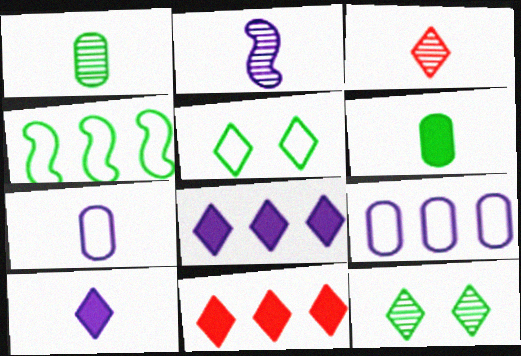[[1, 2, 3], 
[2, 7, 10], 
[3, 5, 8], 
[4, 6, 12]]